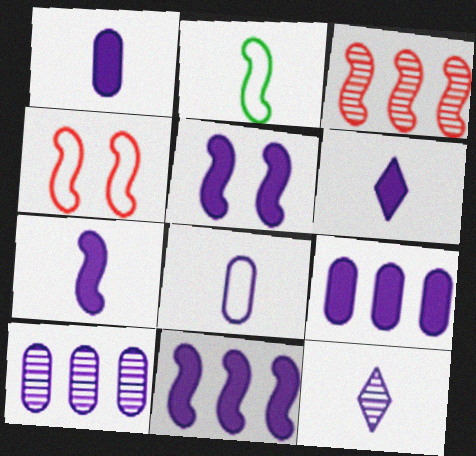[[1, 6, 7], 
[2, 3, 5], 
[5, 6, 9], 
[5, 7, 11], 
[7, 8, 12]]